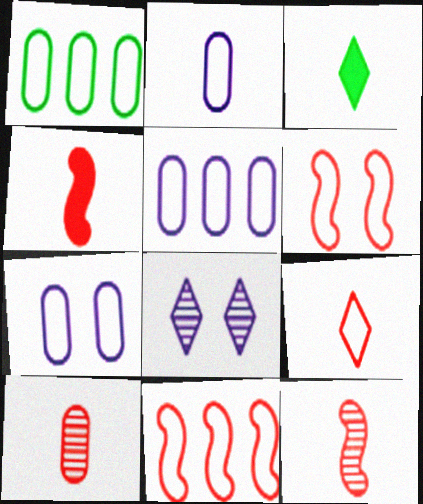[[1, 4, 8], 
[2, 3, 12], 
[2, 5, 7], 
[4, 9, 10]]